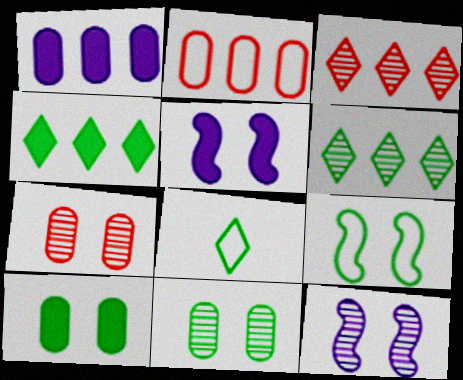[]